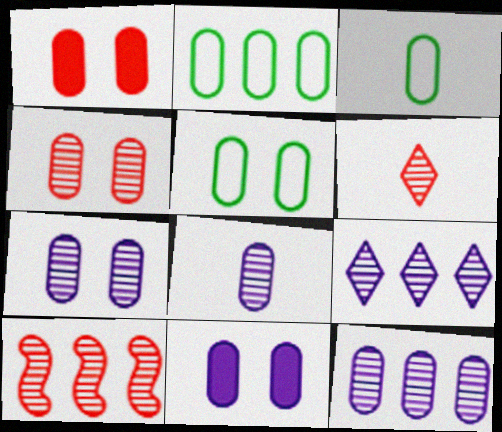[[1, 2, 8], 
[1, 3, 12], 
[1, 5, 7], 
[2, 3, 5], 
[4, 5, 11], 
[4, 6, 10], 
[7, 8, 12]]